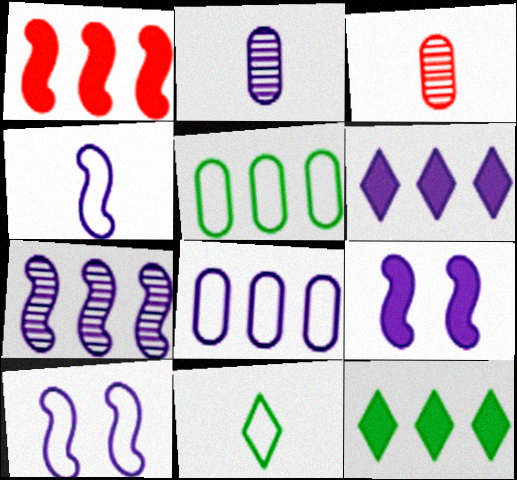[[2, 6, 10], 
[3, 10, 12], 
[4, 7, 9], 
[6, 7, 8]]